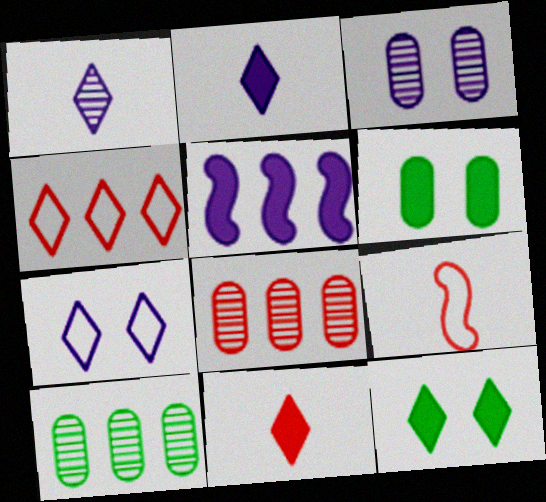[[1, 4, 12], 
[4, 5, 10], 
[5, 6, 11]]